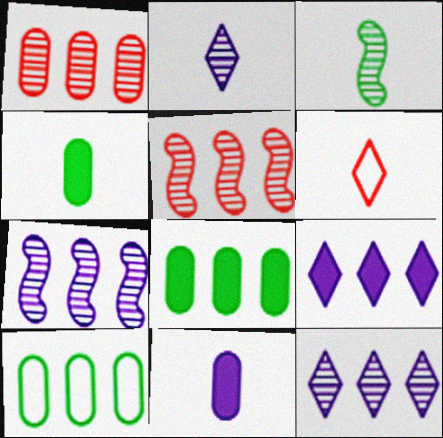[[3, 6, 11], 
[5, 9, 10]]